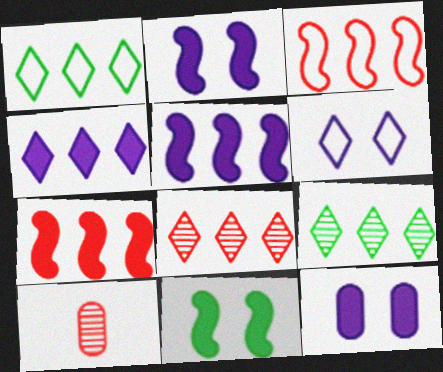[[1, 2, 10], 
[1, 4, 8]]